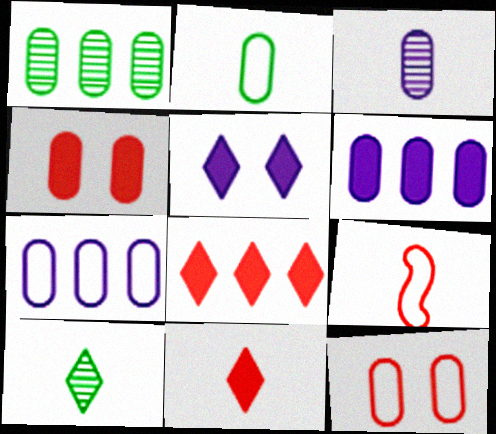[[1, 5, 9], 
[2, 7, 12]]